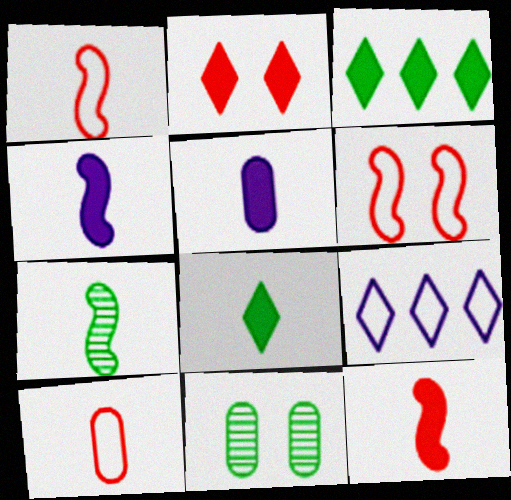[[1, 4, 7], 
[5, 8, 12], 
[9, 11, 12]]